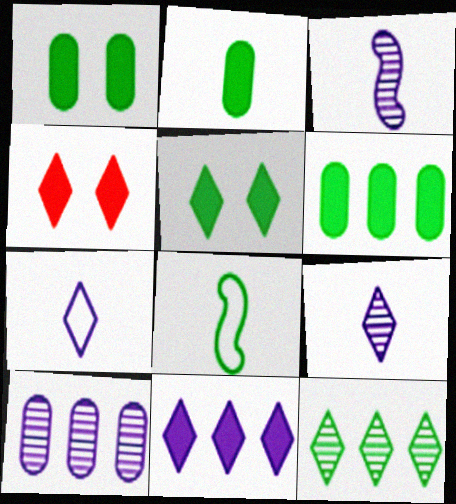[[1, 2, 6], 
[1, 8, 12], 
[4, 7, 12], 
[4, 8, 10]]